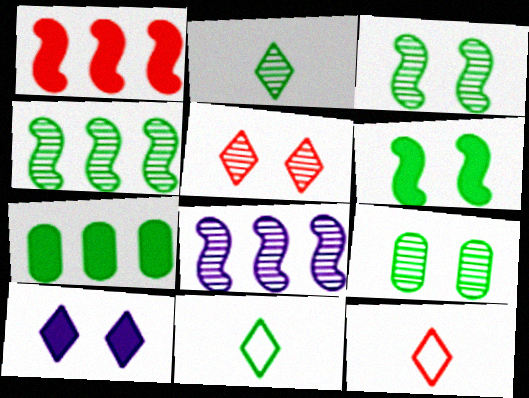[[2, 4, 9], 
[3, 7, 11]]